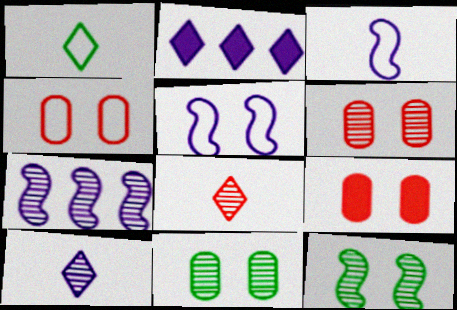[[1, 7, 9], 
[4, 6, 9], 
[7, 8, 11]]